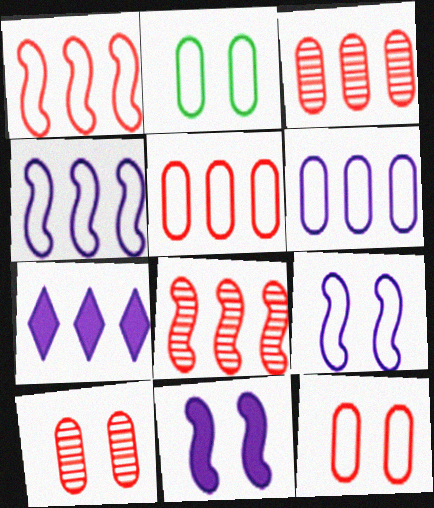[]